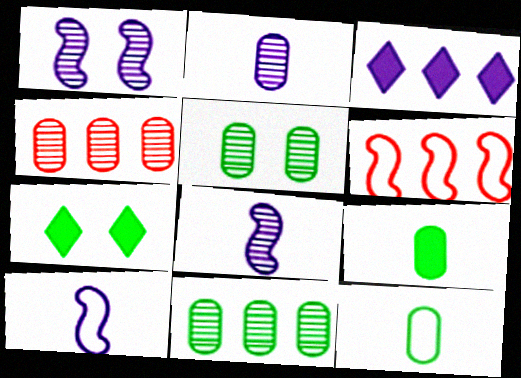[[2, 4, 5], 
[2, 6, 7], 
[3, 6, 11], 
[4, 7, 10]]